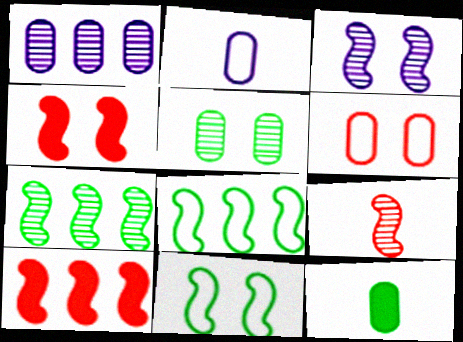[[1, 6, 12], 
[3, 4, 11], 
[3, 7, 9]]